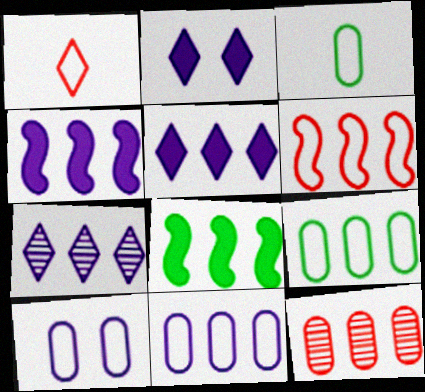[[4, 7, 11]]